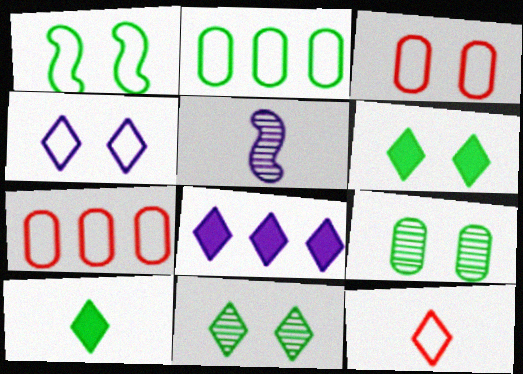[[1, 3, 4], 
[1, 6, 9], 
[5, 6, 7], 
[8, 11, 12]]